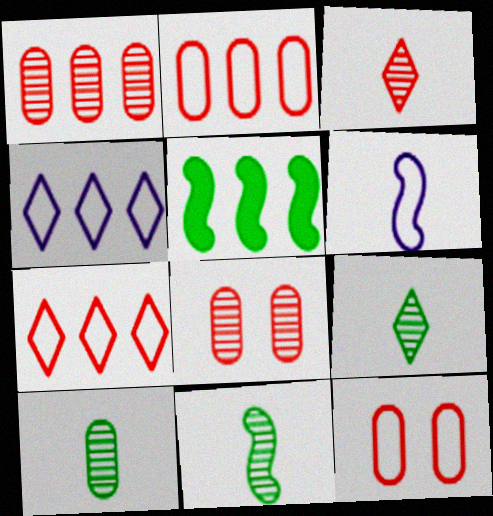[[1, 4, 5], 
[9, 10, 11]]